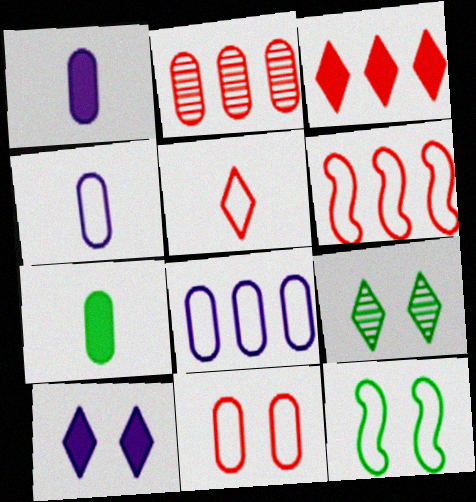[[1, 6, 9], 
[2, 3, 6], 
[5, 6, 11], 
[5, 8, 12]]